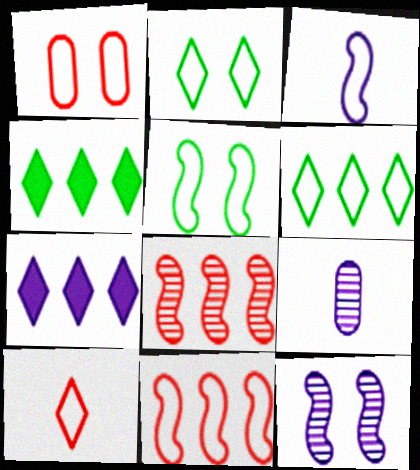[[1, 3, 6], 
[1, 10, 11], 
[3, 5, 11]]